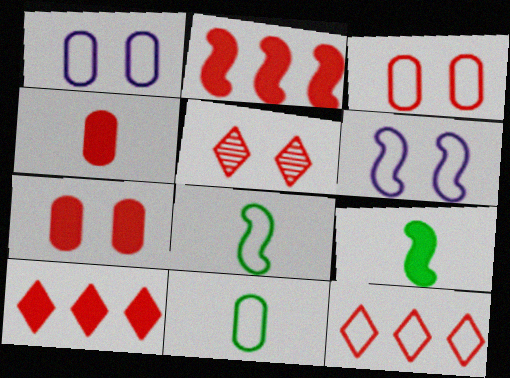[[1, 8, 12], 
[6, 11, 12]]